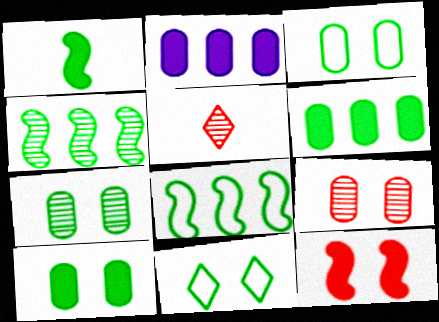[[3, 7, 10]]